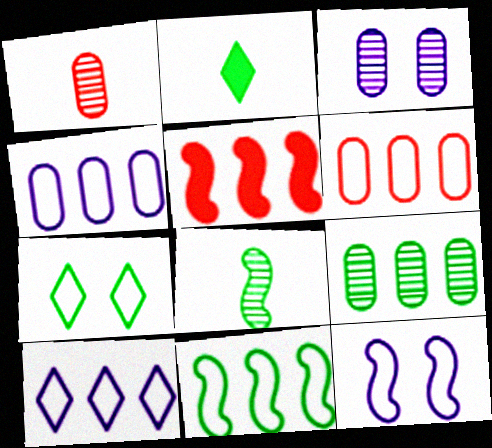[[1, 3, 9], 
[5, 8, 12], 
[5, 9, 10], 
[6, 10, 11]]